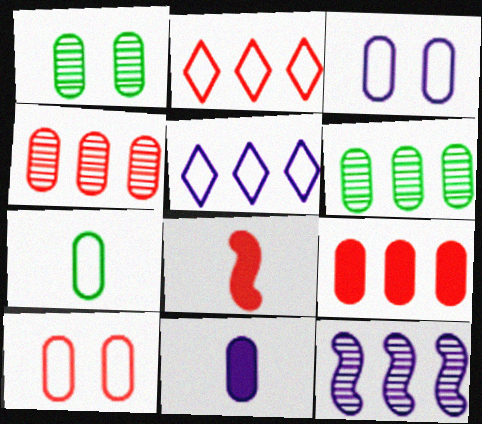[[1, 5, 8], 
[6, 10, 11]]